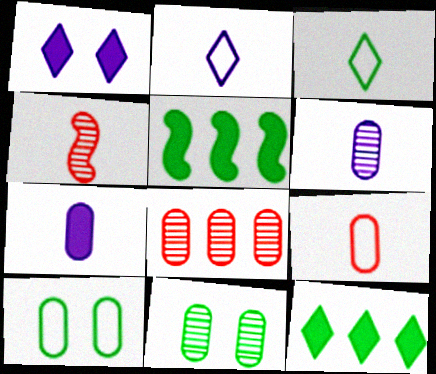[[3, 4, 7], 
[3, 5, 11], 
[6, 8, 11], 
[7, 8, 10]]